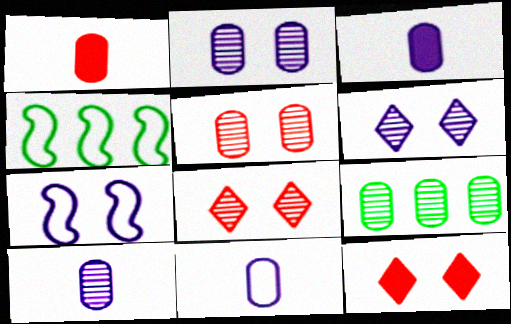[[1, 4, 6], 
[3, 4, 8], 
[3, 10, 11], 
[4, 10, 12], 
[5, 9, 10]]